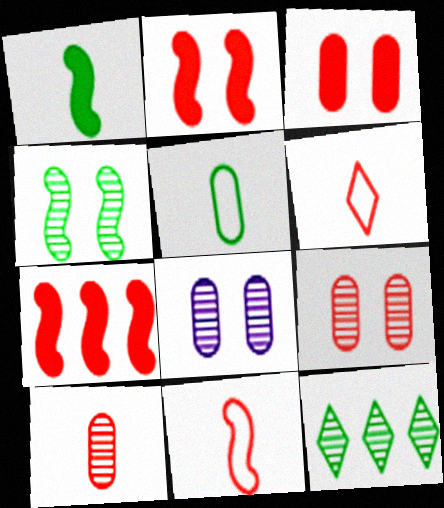[[6, 7, 9]]